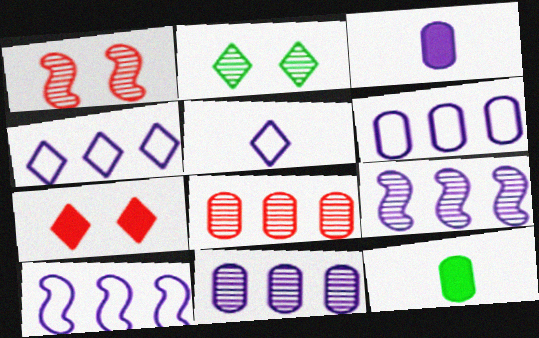[[1, 4, 12], 
[4, 6, 10]]